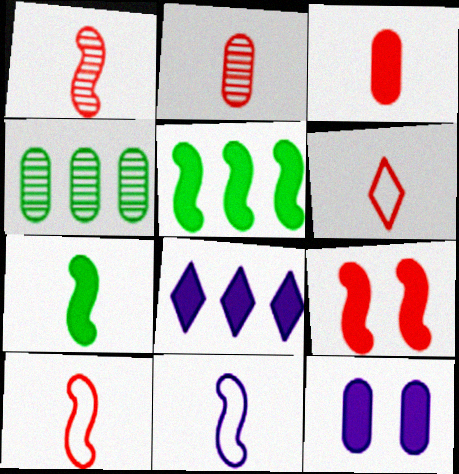[[1, 3, 6], 
[1, 7, 11]]